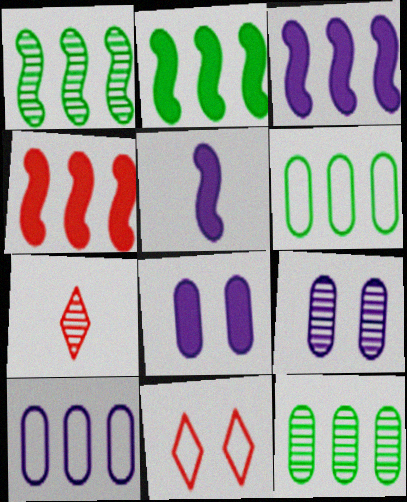[[1, 7, 9], 
[2, 3, 4], 
[5, 11, 12]]